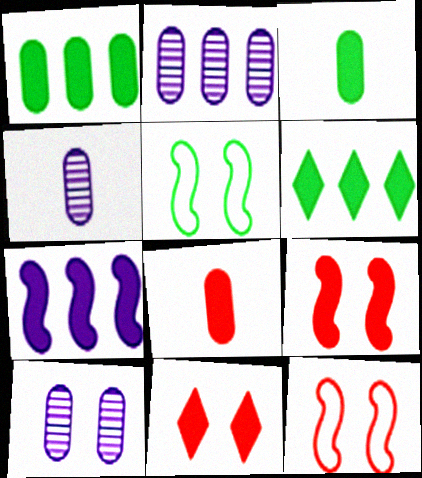[[2, 4, 10], 
[3, 7, 11], 
[4, 6, 12], 
[5, 10, 11]]